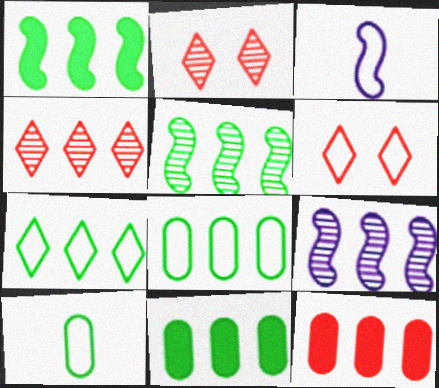[[2, 3, 11], 
[3, 6, 8], 
[5, 7, 11], 
[7, 9, 12]]